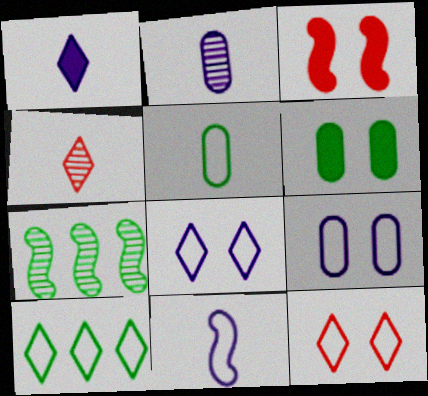[[1, 2, 11], 
[2, 3, 10], 
[3, 7, 11]]